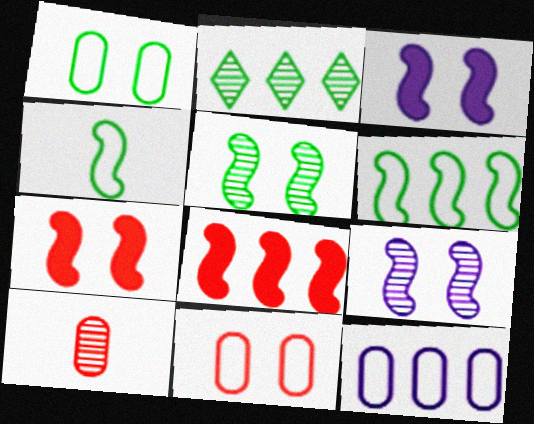[[2, 8, 12], 
[2, 9, 10], 
[4, 8, 9]]